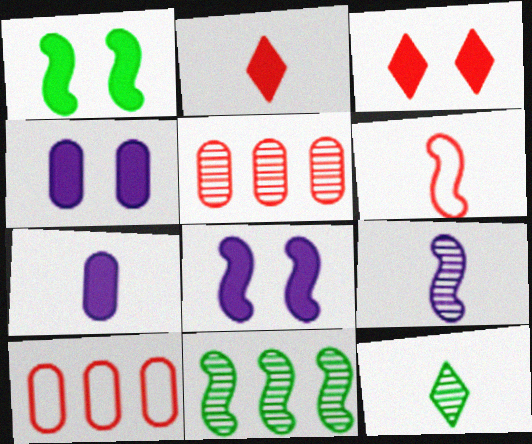[[1, 3, 4], 
[3, 5, 6], 
[6, 7, 12], 
[6, 8, 11], 
[8, 10, 12]]